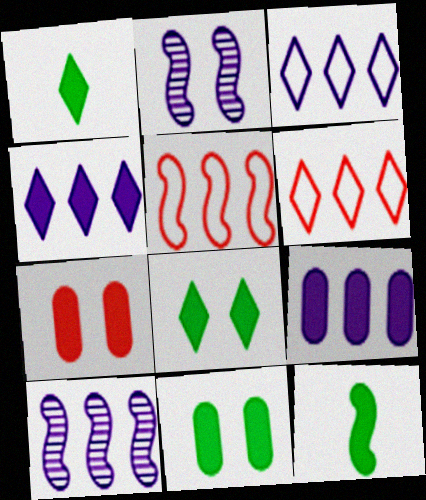[[2, 5, 12], 
[3, 9, 10], 
[4, 7, 12]]